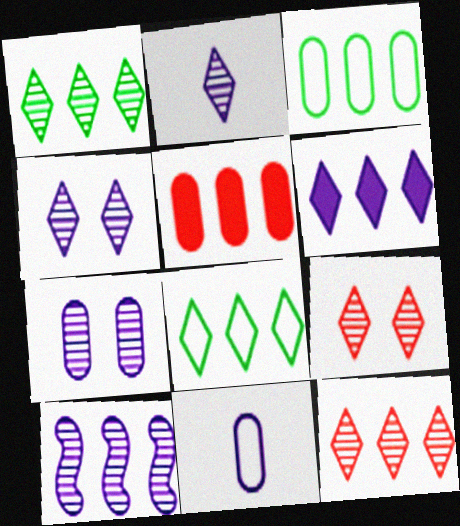[[1, 2, 9], 
[2, 7, 10], 
[5, 8, 10], 
[6, 8, 12]]